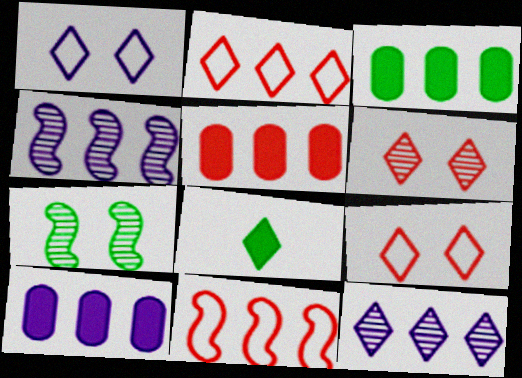[[2, 3, 4], 
[3, 5, 10], 
[3, 11, 12], 
[8, 9, 12]]